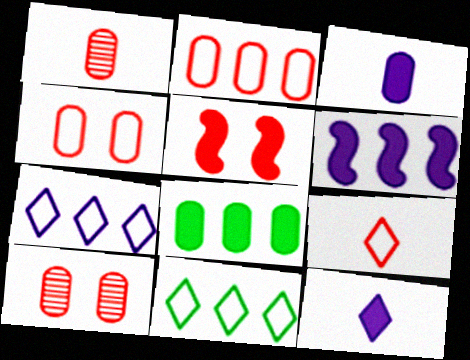[[5, 8, 12]]